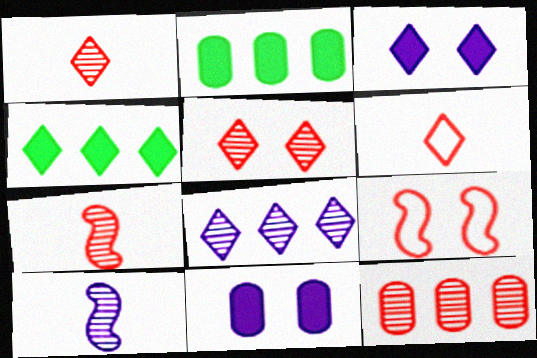[[5, 7, 12]]